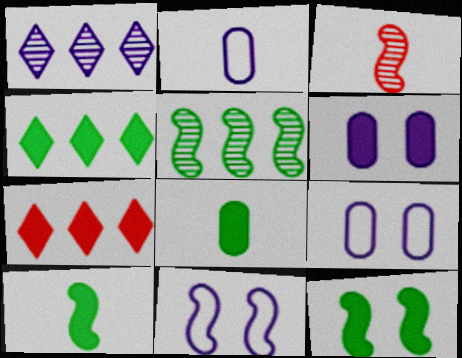[[3, 4, 9], 
[4, 8, 12], 
[6, 7, 10]]